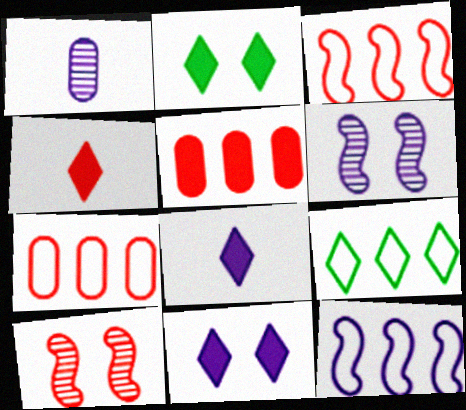[[1, 2, 3], 
[1, 11, 12], 
[4, 7, 10], 
[7, 9, 12]]